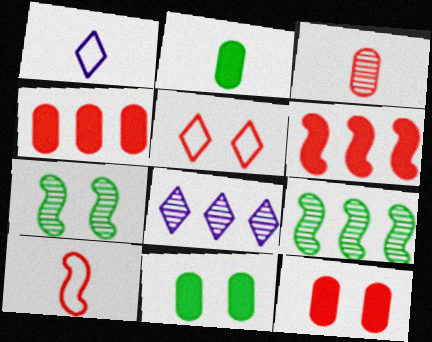[[1, 4, 7], 
[1, 9, 12], 
[3, 5, 6], 
[3, 7, 8], 
[8, 10, 11]]